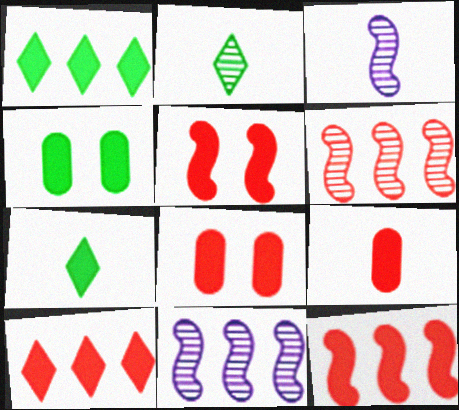[[5, 9, 10]]